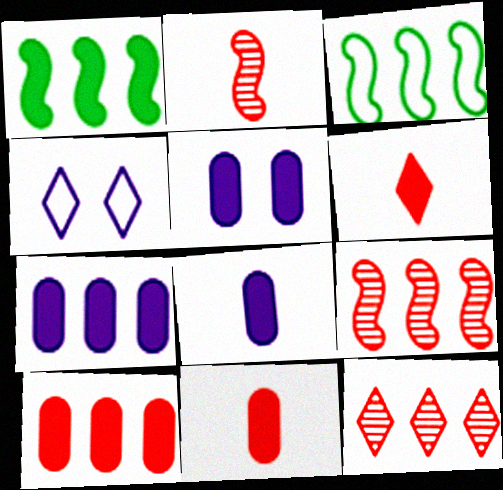[[1, 5, 6], 
[3, 7, 12], 
[5, 7, 8]]